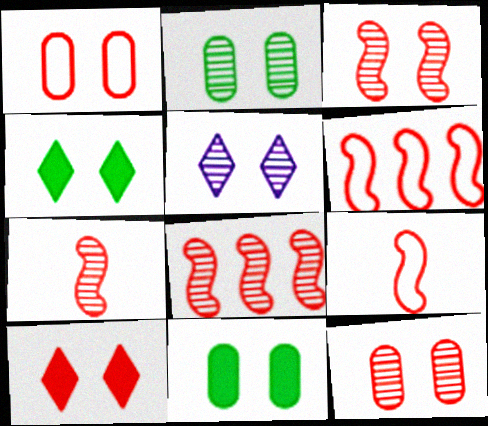[[1, 3, 10], 
[2, 3, 5], 
[3, 7, 8]]